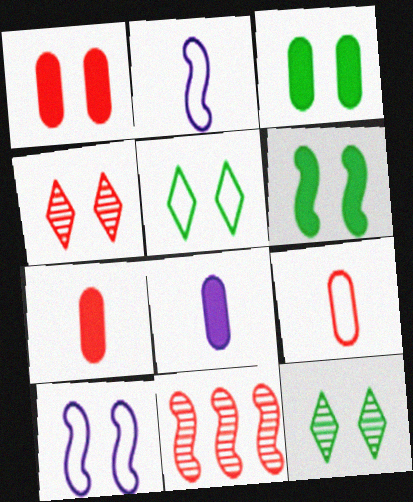[[1, 10, 12], 
[2, 6, 11], 
[3, 4, 10], 
[5, 8, 11]]